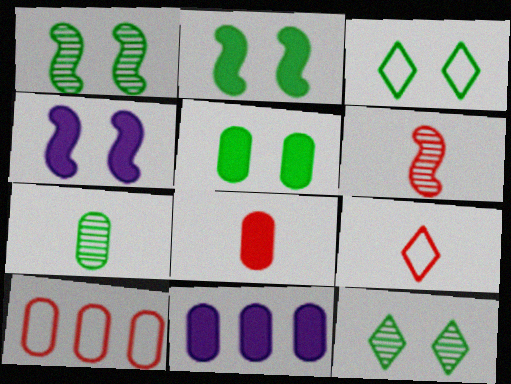[[1, 3, 5], 
[1, 9, 11], 
[3, 6, 11], 
[5, 8, 11], 
[6, 8, 9]]